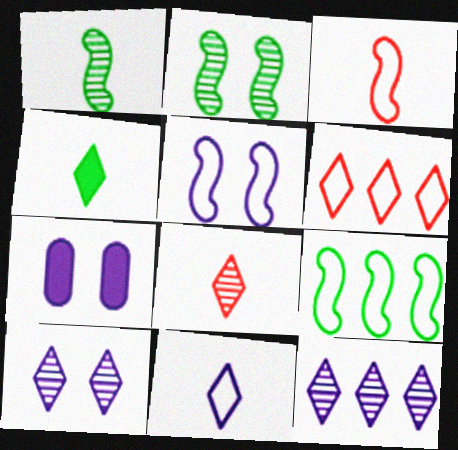[[1, 6, 7], 
[3, 5, 9], 
[4, 6, 10], 
[4, 8, 11], 
[5, 7, 10], 
[7, 8, 9]]